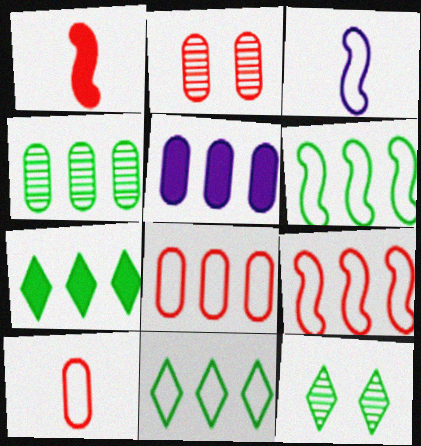[[2, 3, 7], 
[4, 5, 8], 
[4, 6, 7]]